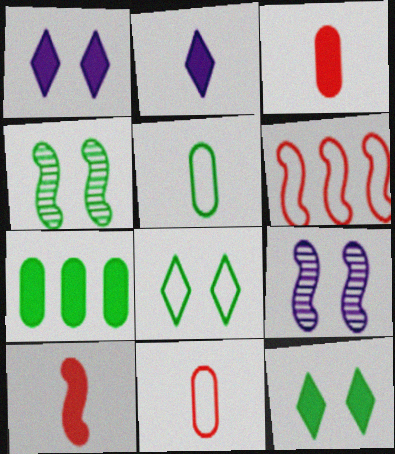[[1, 7, 10]]